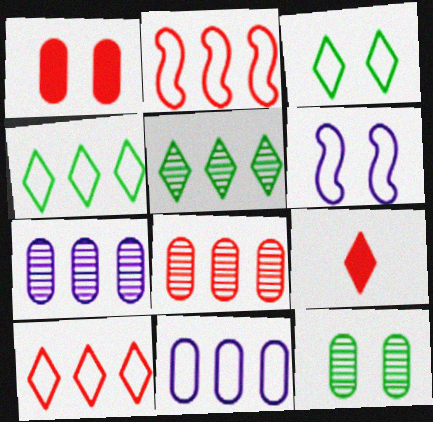[[2, 4, 11]]